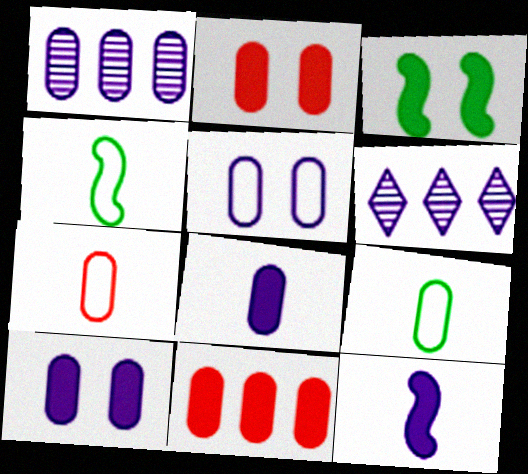[[1, 2, 9], 
[1, 5, 8], 
[2, 4, 6], 
[3, 6, 7], 
[5, 6, 12]]